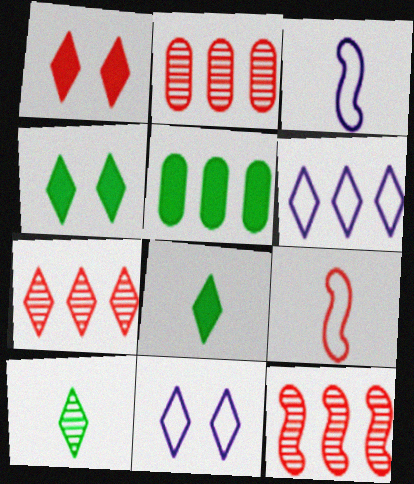[[1, 2, 9], 
[1, 6, 10], 
[2, 3, 4], 
[2, 7, 12], 
[5, 6, 12], 
[7, 8, 11]]